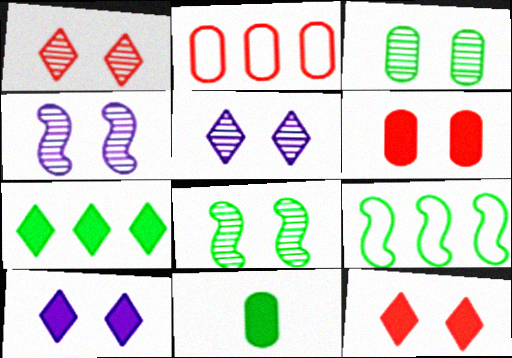[[1, 3, 4]]